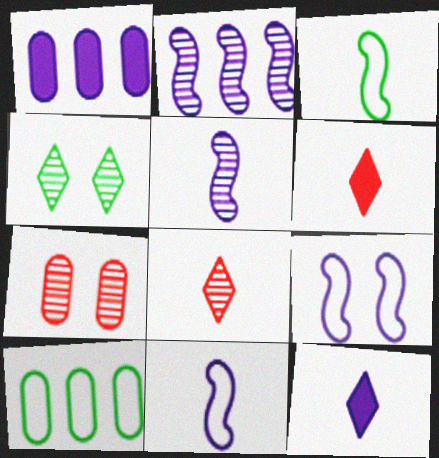[]